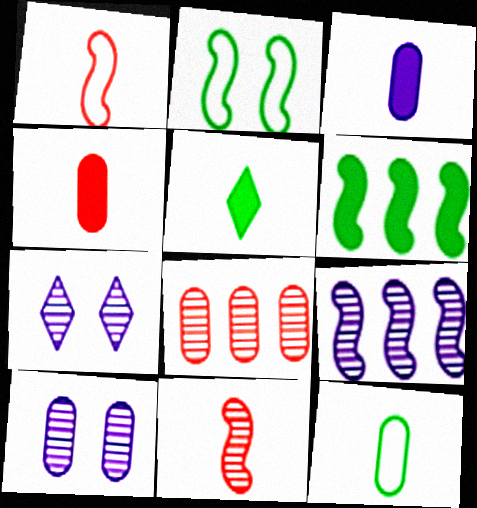[]